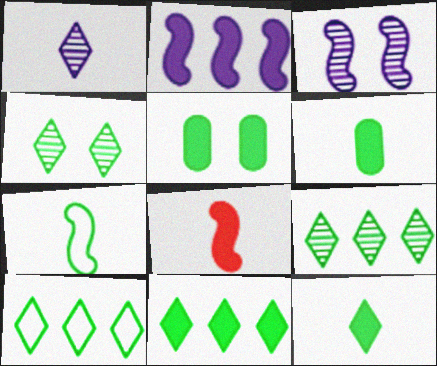[[4, 10, 12], 
[5, 7, 9], 
[9, 10, 11]]